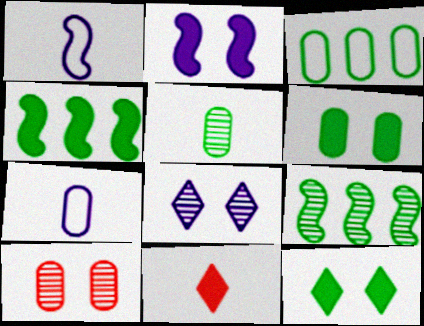[[1, 5, 11], 
[3, 5, 6]]